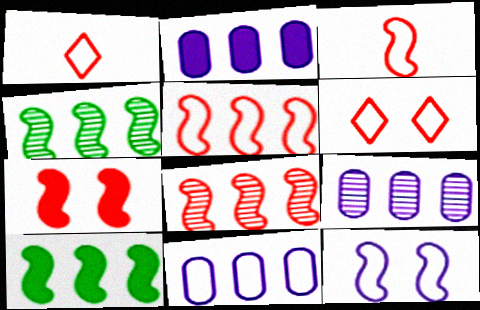[[2, 9, 11], 
[3, 7, 8]]